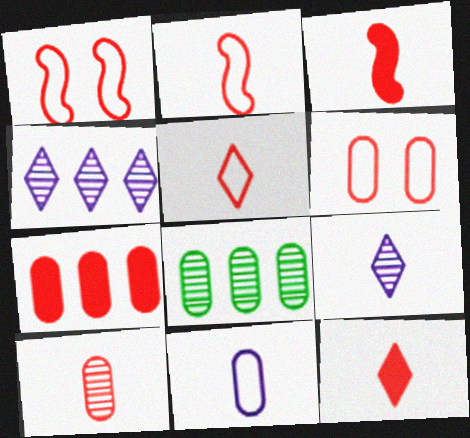[[2, 10, 12], 
[3, 5, 10], 
[6, 7, 10]]